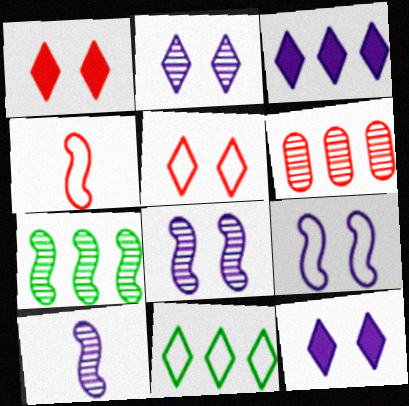[[1, 4, 6]]